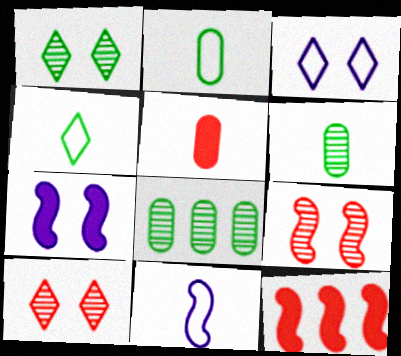[[3, 6, 12]]